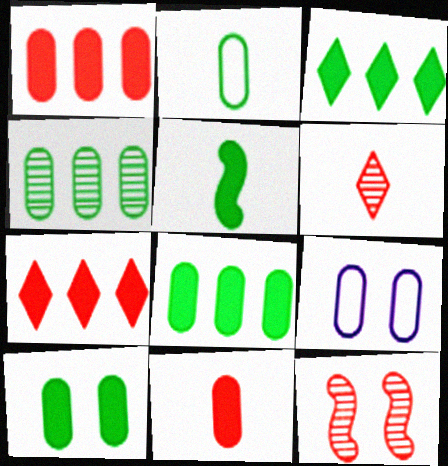[[2, 4, 10], 
[3, 5, 10], 
[4, 9, 11]]